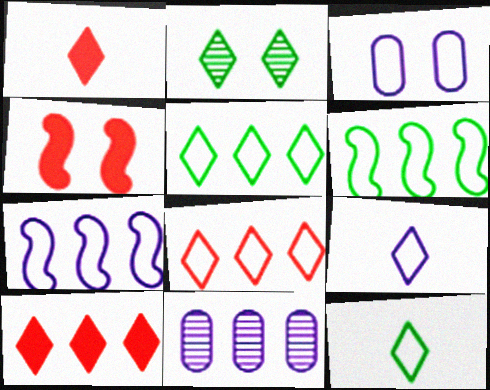[[2, 3, 4], 
[2, 9, 10], 
[3, 7, 9], 
[4, 11, 12], 
[6, 10, 11]]